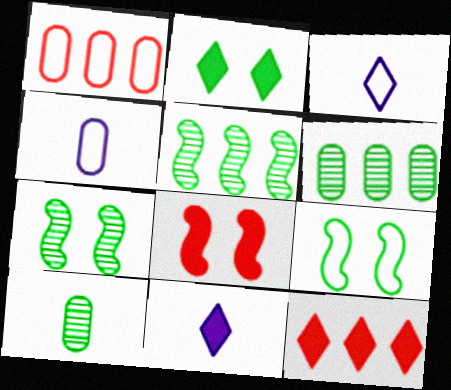[[1, 3, 9], 
[1, 7, 11], 
[2, 11, 12], 
[3, 6, 8], 
[4, 7, 12]]